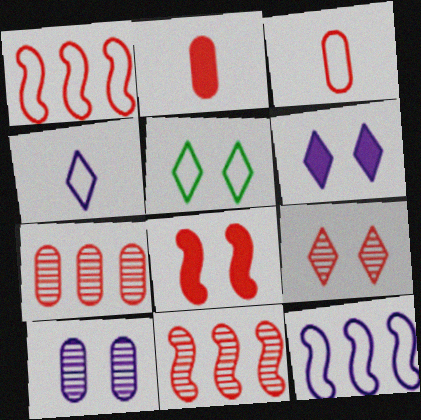[[1, 2, 9], 
[3, 5, 12], 
[5, 6, 9], 
[5, 8, 10]]